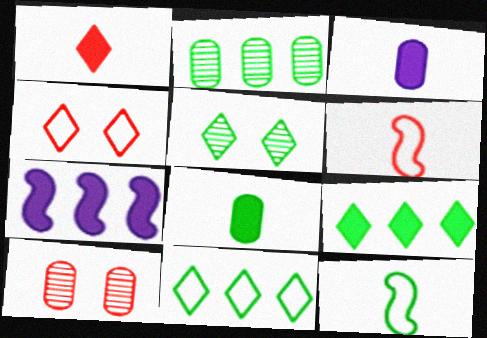[]